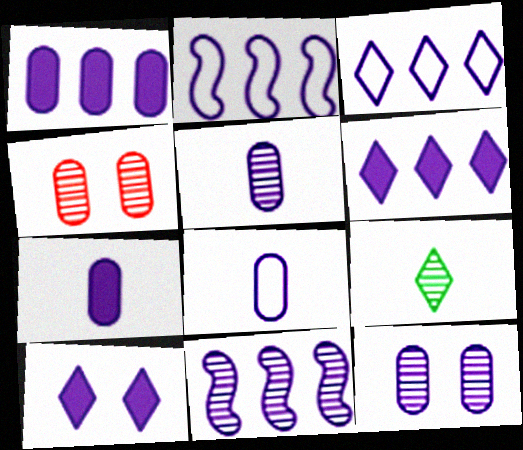[[1, 3, 11], 
[1, 8, 12], 
[2, 5, 10], 
[4, 9, 11], 
[5, 7, 8], 
[8, 10, 11]]